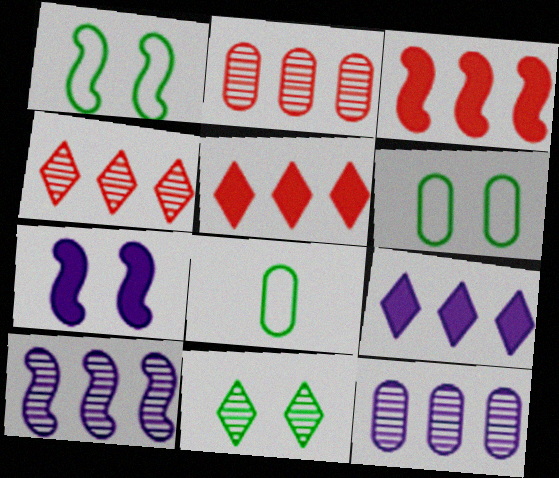[[4, 7, 8]]